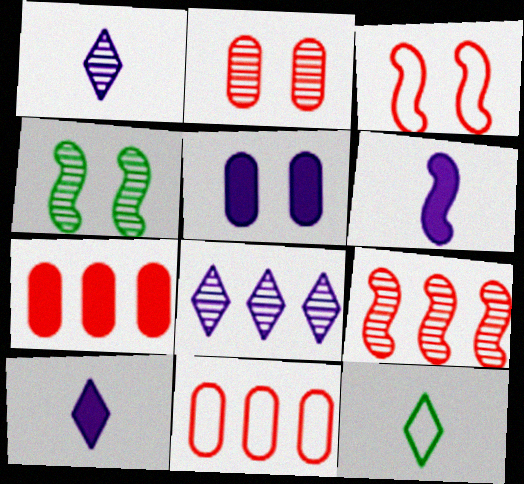[[4, 10, 11], 
[5, 9, 12]]